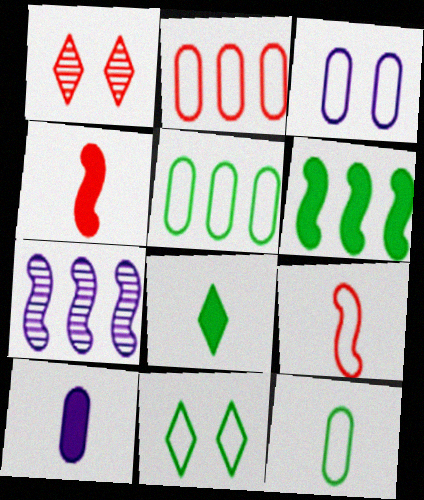[[1, 2, 4], 
[2, 3, 12], 
[4, 8, 10]]